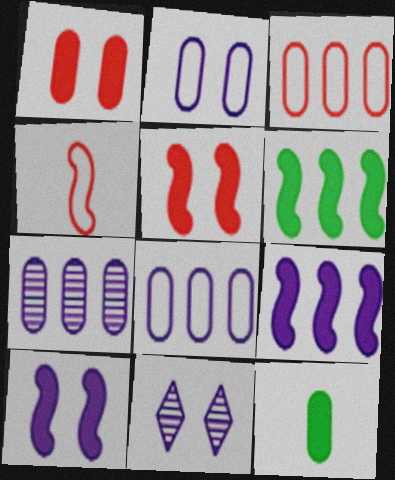[[2, 10, 11]]